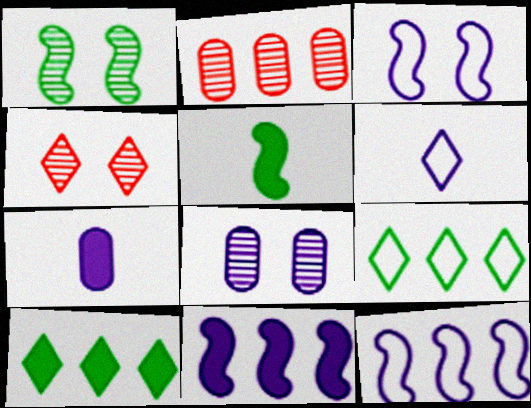[[1, 4, 8], 
[2, 9, 11], 
[2, 10, 12], 
[4, 6, 10], 
[6, 8, 11]]